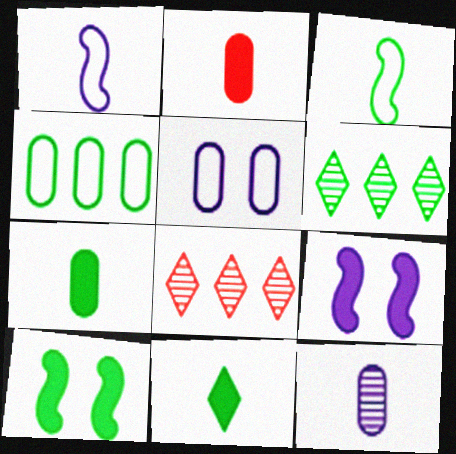[]